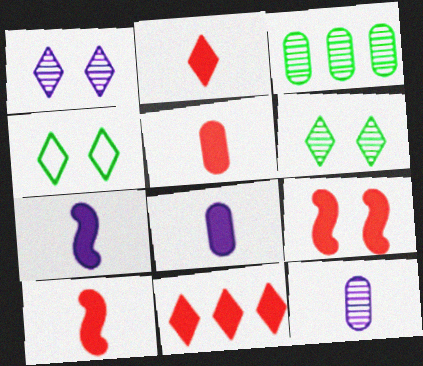[[2, 5, 10], 
[5, 9, 11]]